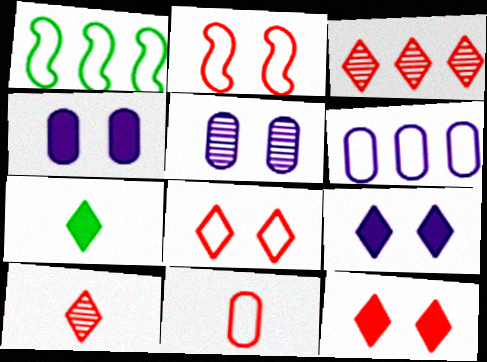[[1, 4, 10]]